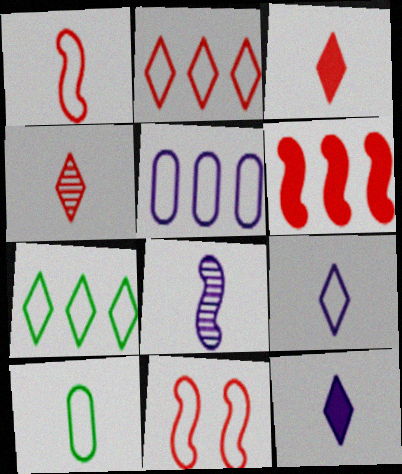[[1, 9, 10], 
[3, 8, 10]]